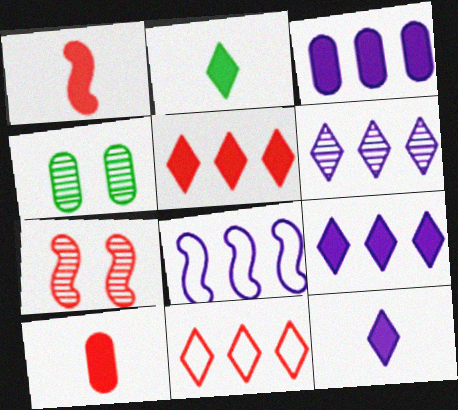[[3, 6, 8], 
[7, 10, 11]]